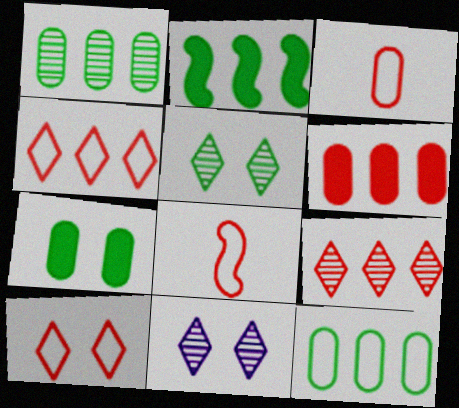[[2, 3, 11]]